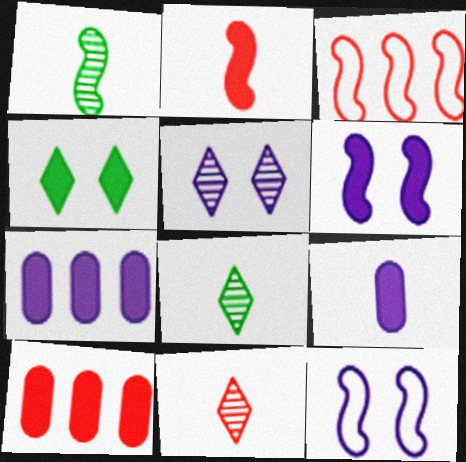[[1, 3, 6], 
[2, 4, 7], 
[8, 10, 12]]